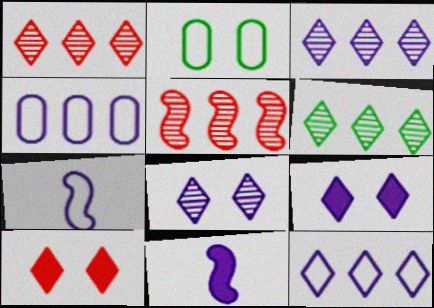[[1, 2, 11], 
[1, 3, 6], 
[4, 8, 11]]